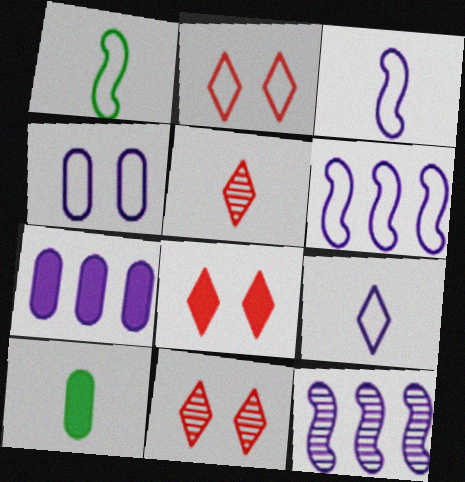[[1, 7, 11], 
[2, 8, 11], 
[2, 10, 12], 
[3, 5, 10], 
[4, 6, 9], 
[6, 10, 11]]